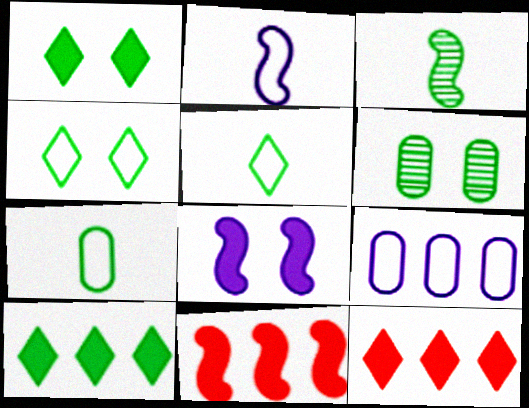[[2, 6, 12]]